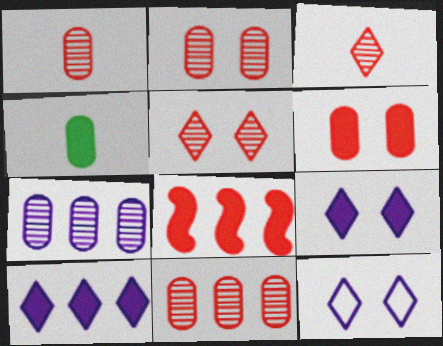[[1, 2, 11], 
[4, 8, 9]]